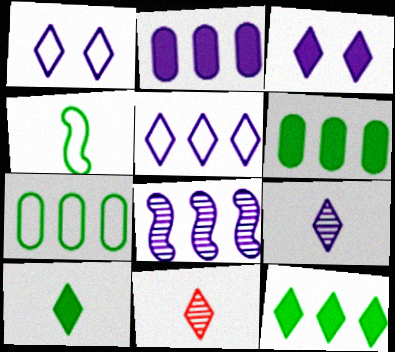[[1, 11, 12], 
[2, 5, 8], 
[3, 5, 9]]